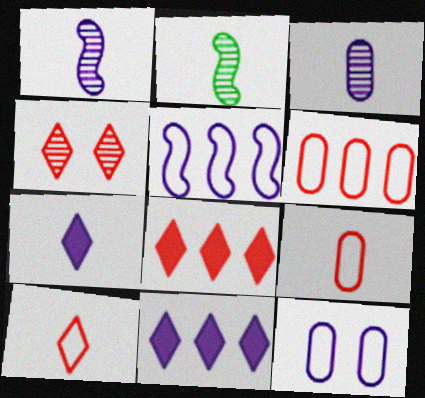[[1, 11, 12], 
[2, 7, 9], 
[2, 8, 12], 
[4, 8, 10]]